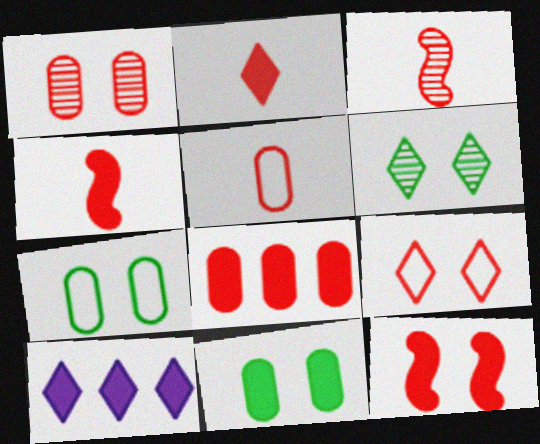[[1, 5, 8], 
[1, 9, 12], 
[2, 3, 5], 
[2, 8, 12], 
[3, 7, 10], 
[3, 8, 9], 
[4, 10, 11]]